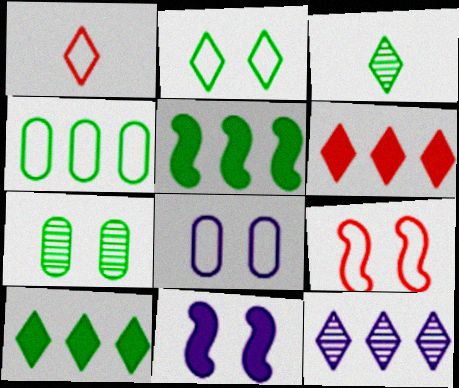[[2, 3, 10], 
[2, 8, 9]]